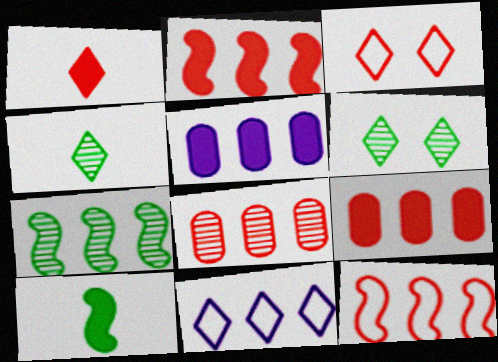[[1, 6, 11], 
[7, 9, 11]]